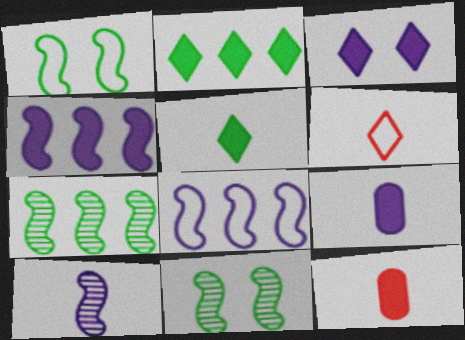[[3, 4, 9]]